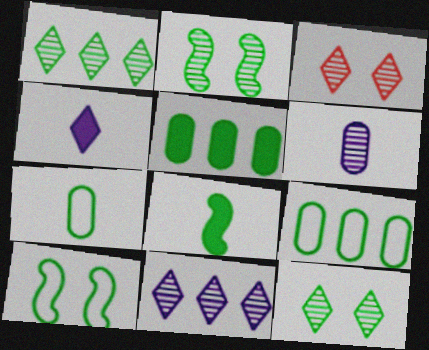[[8, 9, 12]]